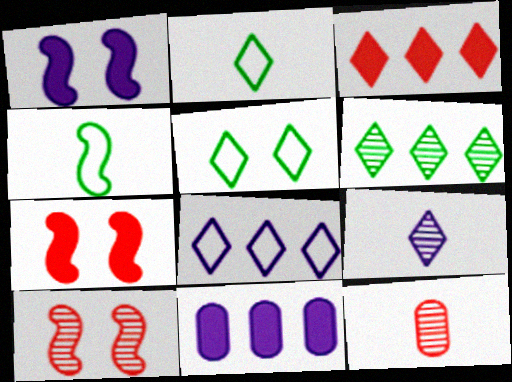[[2, 10, 11], 
[3, 5, 9], 
[3, 6, 8]]